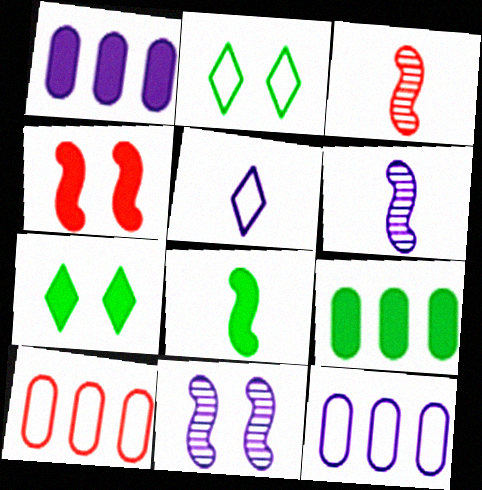[[1, 2, 3], 
[1, 5, 11], 
[3, 7, 12], 
[6, 7, 10], 
[7, 8, 9]]